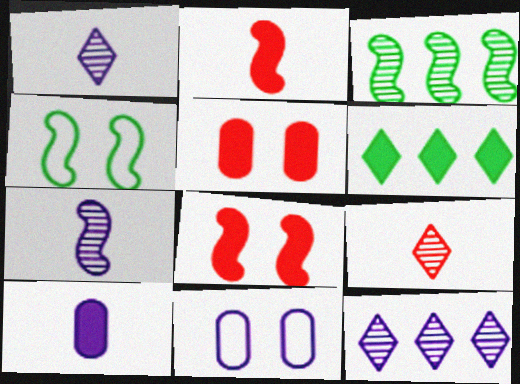[[6, 8, 10]]